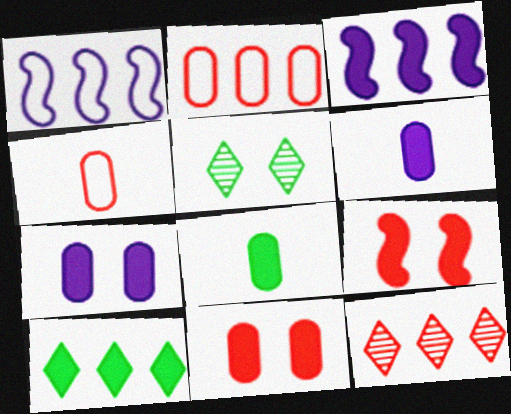[[3, 4, 5], 
[4, 9, 12], 
[6, 9, 10]]